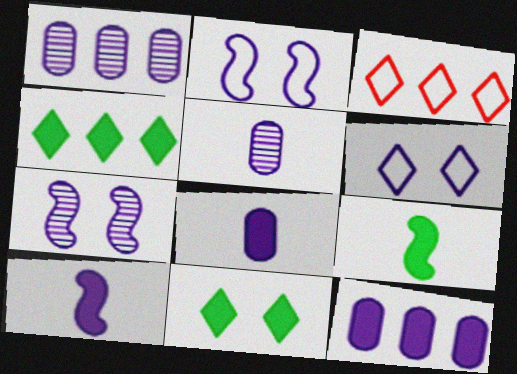[[1, 6, 10]]